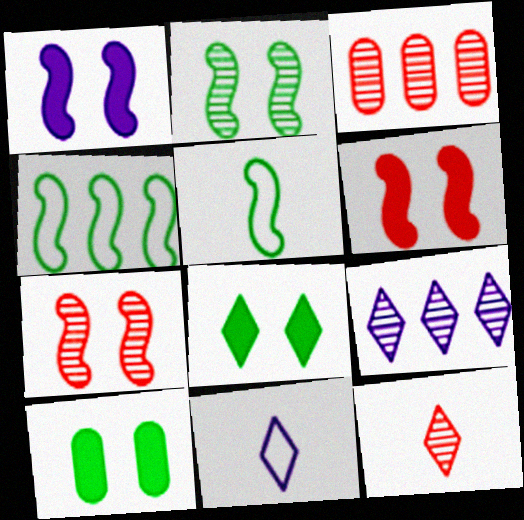[[3, 7, 12]]